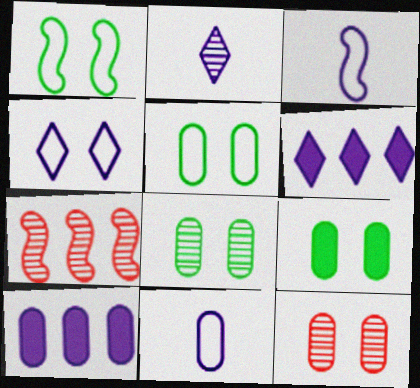[[2, 4, 6], 
[2, 7, 8], 
[5, 8, 9]]